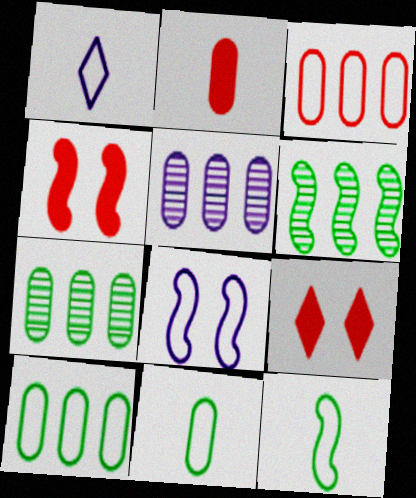[[1, 4, 7], 
[5, 9, 12]]